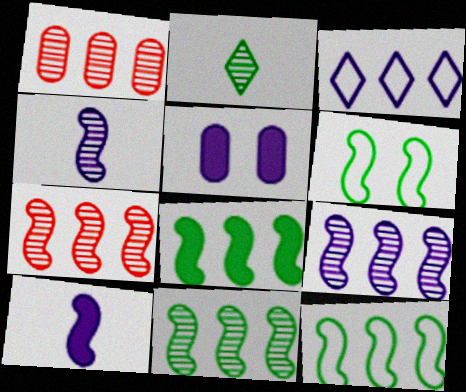[[1, 3, 8], 
[3, 4, 5], 
[6, 7, 10], 
[7, 9, 11], 
[8, 11, 12]]